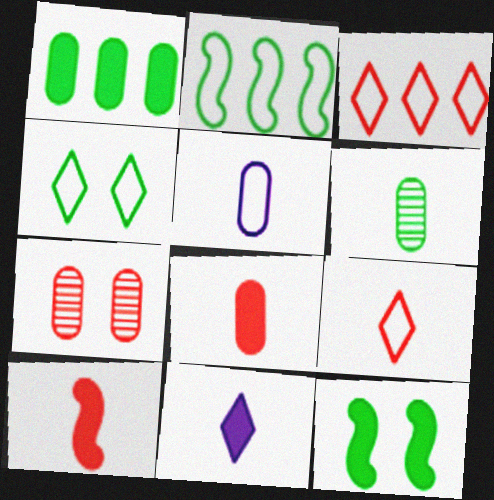[[1, 5, 7], 
[2, 7, 11], 
[3, 7, 10], 
[5, 6, 8]]